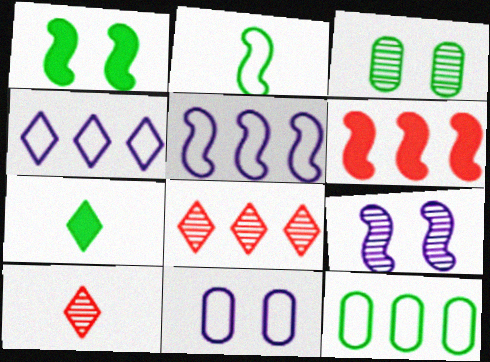[[2, 6, 9]]